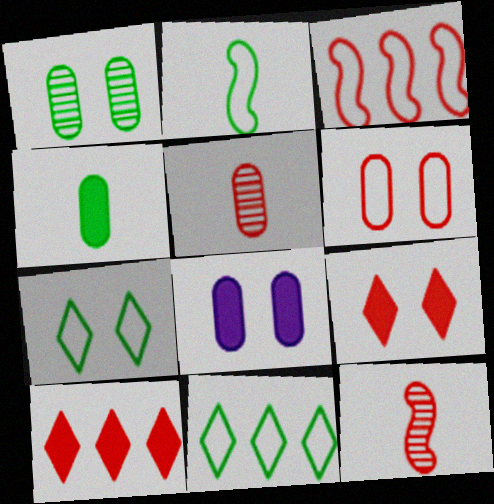[[1, 6, 8], 
[3, 5, 9], 
[6, 10, 12], 
[8, 11, 12]]